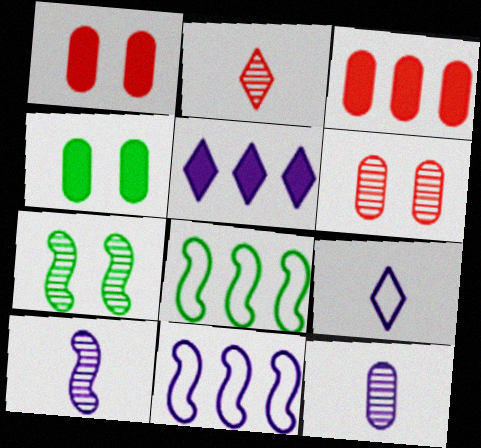[[2, 4, 11], 
[3, 7, 9]]